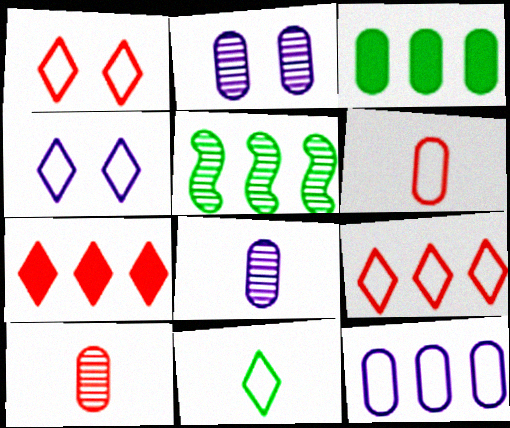[[2, 3, 6], 
[4, 9, 11], 
[5, 7, 12]]